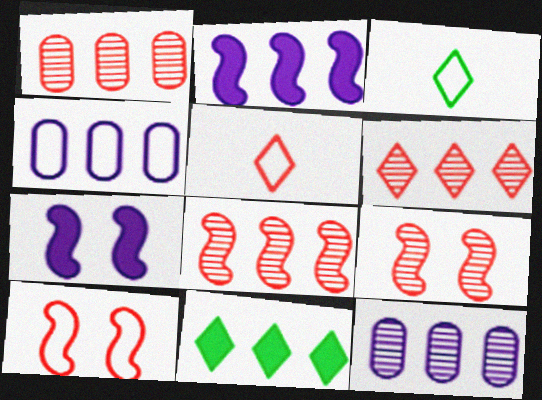[[1, 3, 7], 
[1, 6, 8], 
[3, 4, 10], 
[4, 8, 11]]